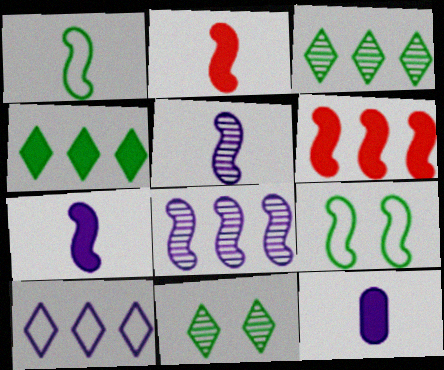[[1, 2, 5], 
[2, 8, 9], 
[5, 6, 9]]